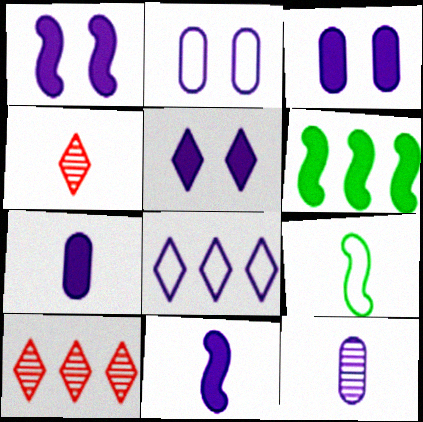[[1, 3, 5], 
[1, 8, 12], 
[2, 4, 6], 
[3, 9, 10], 
[4, 7, 9]]